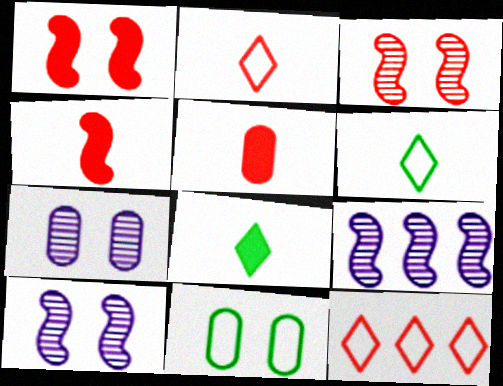[[3, 5, 12]]